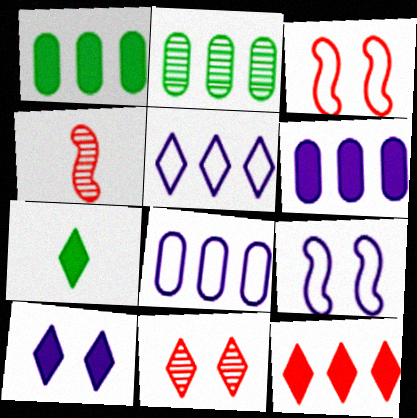[[5, 7, 11], 
[7, 10, 12]]